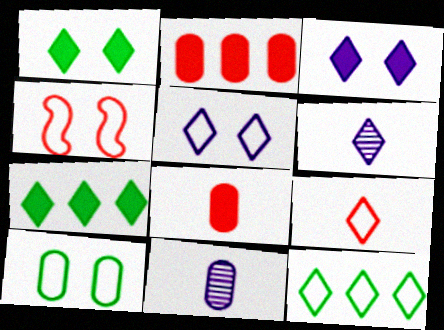[[2, 10, 11], 
[4, 5, 10], 
[4, 7, 11], 
[5, 9, 12]]